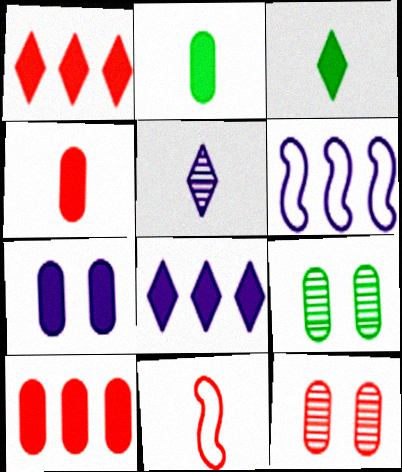[[1, 11, 12], 
[2, 5, 11], 
[2, 7, 10], 
[3, 6, 12], 
[5, 6, 7], 
[8, 9, 11]]